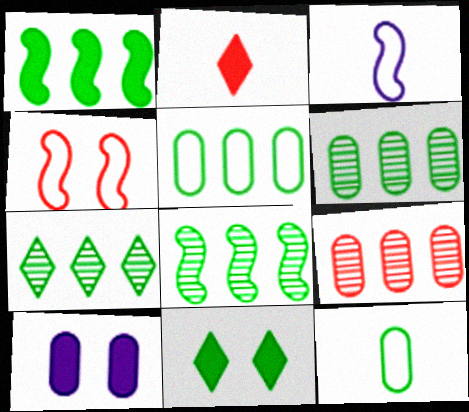[[1, 2, 10], 
[1, 5, 7], 
[2, 4, 9], 
[3, 9, 11], 
[6, 7, 8], 
[8, 11, 12], 
[9, 10, 12]]